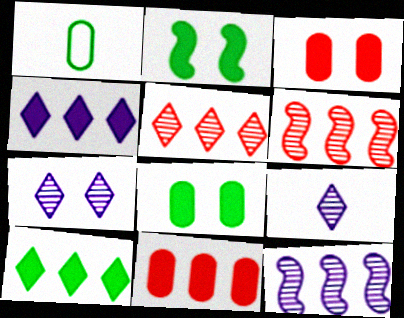[]